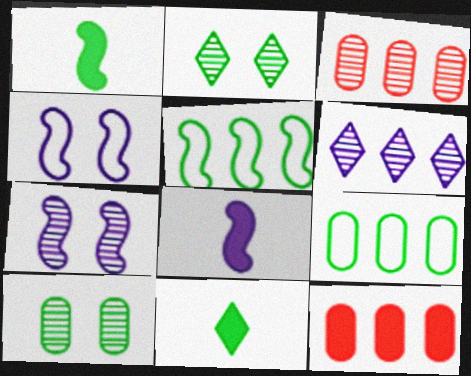[[1, 2, 9], 
[3, 4, 11], 
[5, 6, 12], 
[5, 10, 11]]